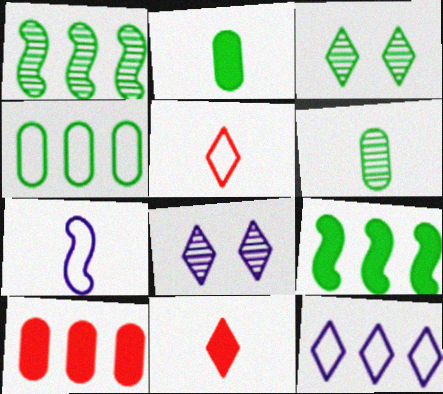[[1, 3, 6], 
[1, 10, 12], 
[3, 7, 10], 
[3, 11, 12], 
[6, 7, 11]]